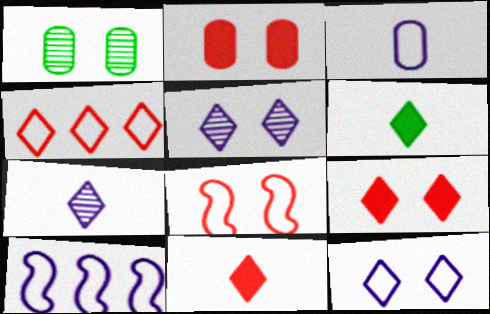[[1, 10, 11], 
[3, 10, 12], 
[4, 5, 6]]